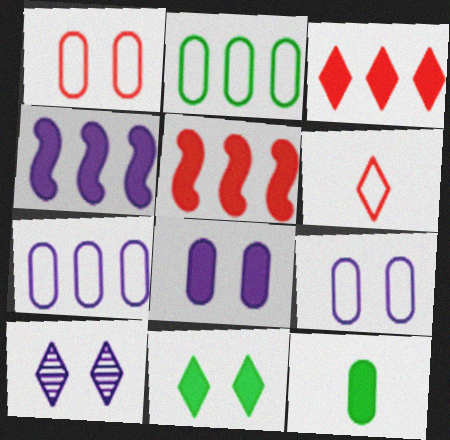[]